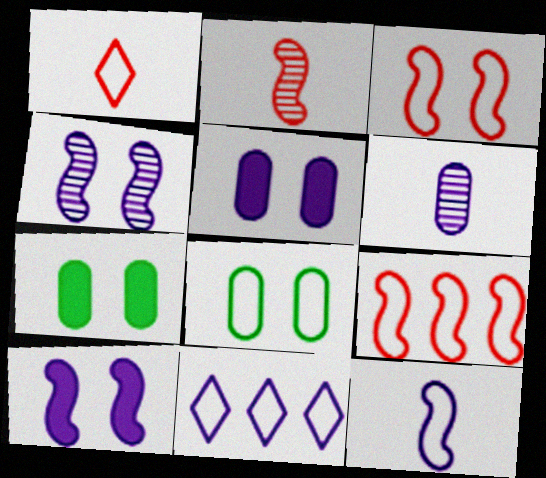[[2, 7, 11], 
[6, 10, 11]]